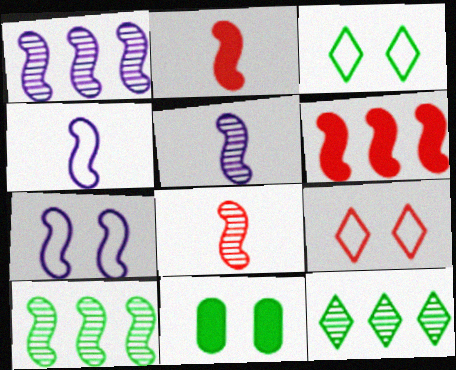[[2, 7, 10]]